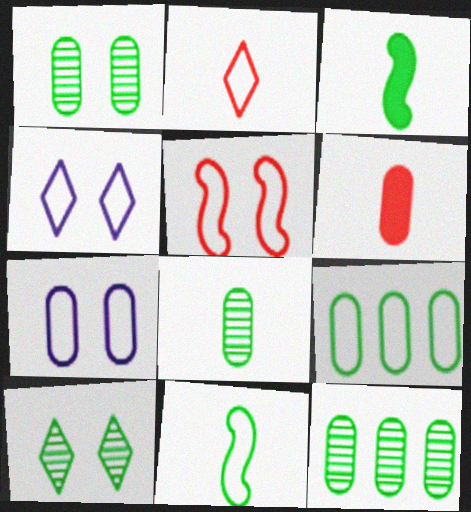[[1, 8, 12], 
[3, 9, 10], 
[6, 7, 12]]